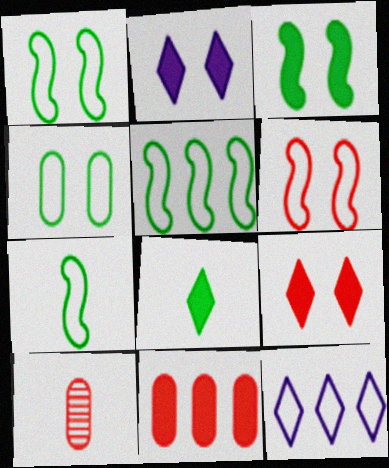[[1, 5, 7], 
[2, 5, 10], 
[3, 10, 12]]